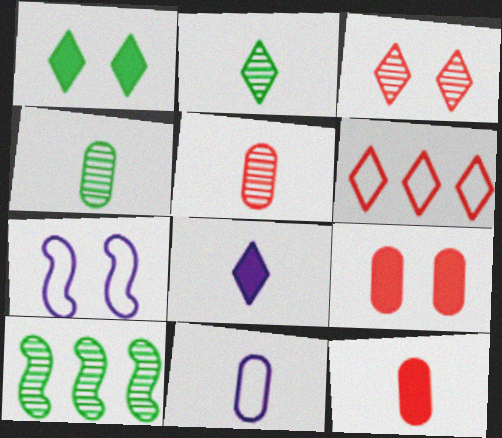[[4, 11, 12]]